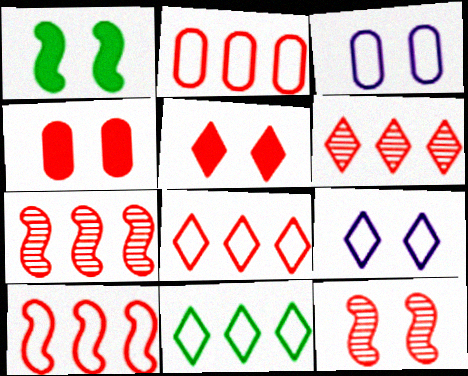[[2, 8, 10]]